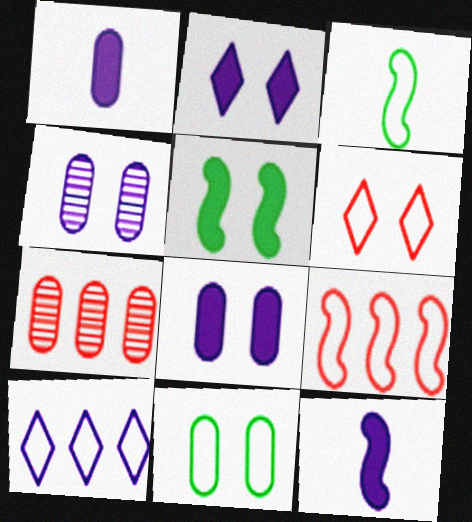[[1, 7, 11], 
[2, 3, 7], 
[4, 5, 6], 
[4, 10, 12]]